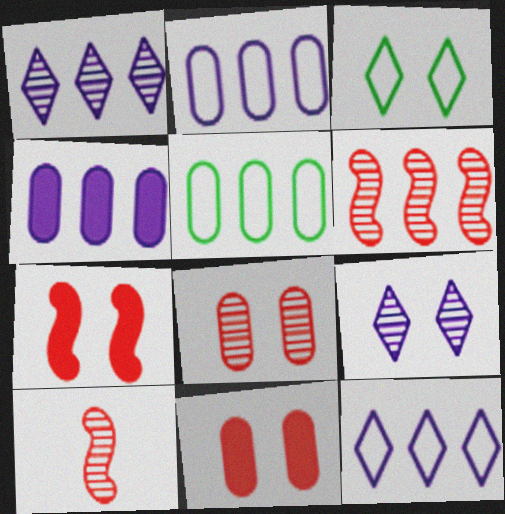[[3, 4, 10]]